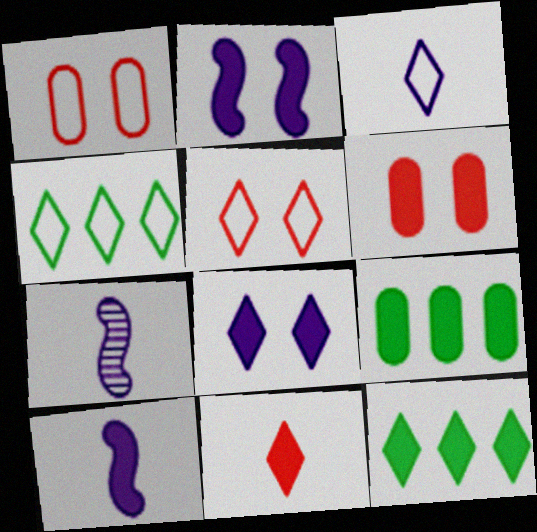[[1, 7, 12], 
[2, 9, 11], 
[3, 4, 5], 
[4, 6, 7], 
[5, 7, 9], 
[6, 10, 12], 
[8, 11, 12]]